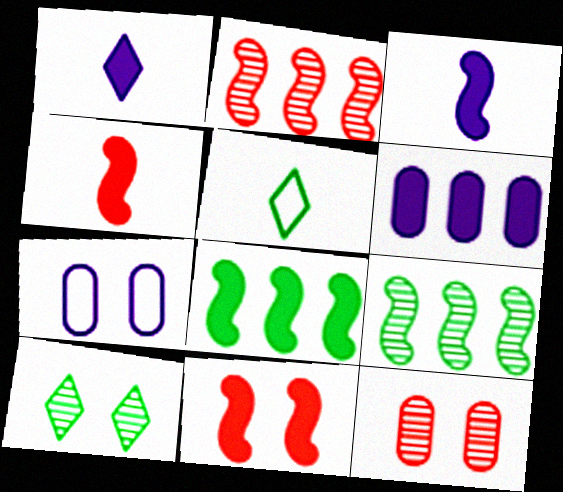[[3, 8, 11], 
[7, 10, 11]]